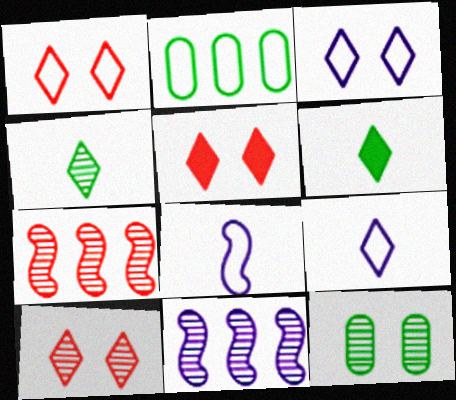[[1, 2, 8], 
[1, 5, 10]]